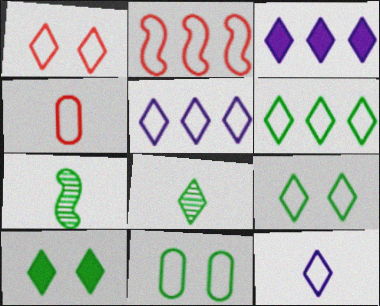[[1, 2, 4], 
[1, 3, 8], 
[1, 6, 12], 
[2, 11, 12], 
[6, 8, 10]]